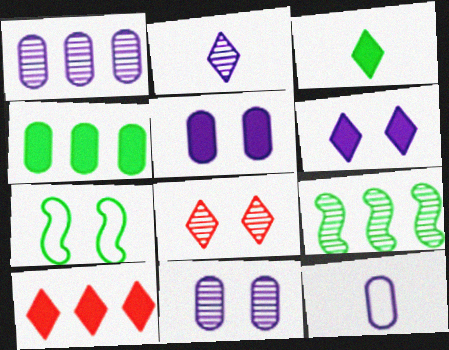[[1, 5, 12], 
[3, 6, 10], 
[5, 7, 8]]